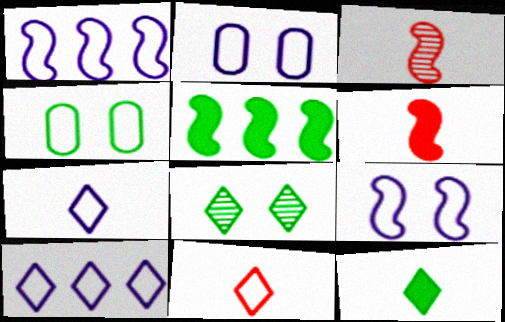[[1, 2, 7], 
[1, 4, 11], 
[3, 5, 9]]